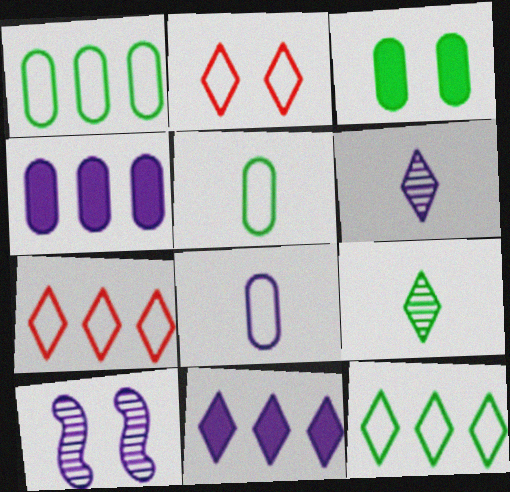[[2, 3, 10], 
[2, 9, 11], 
[8, 10, 11]]